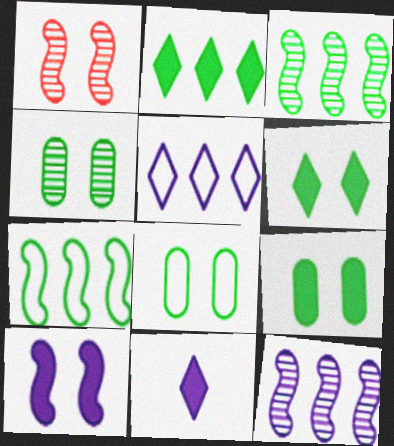[[4, 8, 9]]